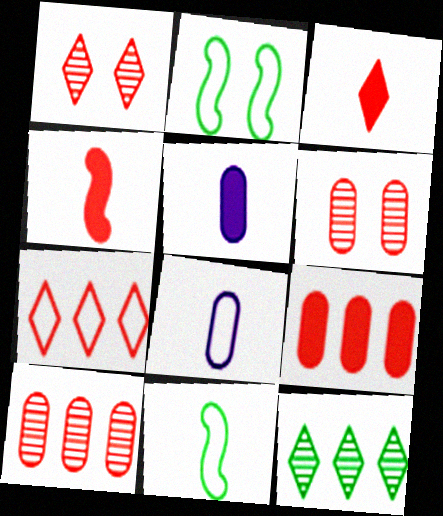[[1, 3, 7], 
[2, 7, 8], 
[4, 6, 7]]